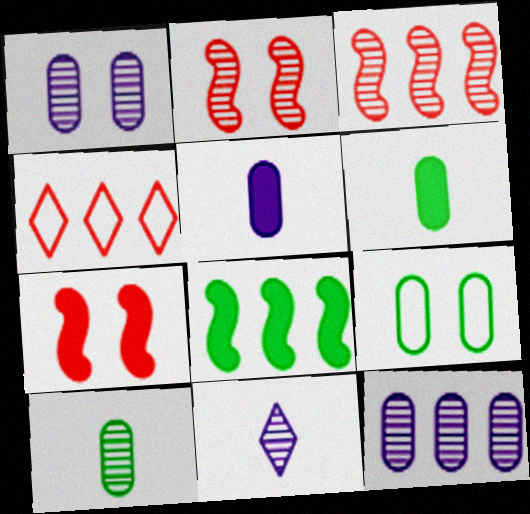[[4, 8, 12]]